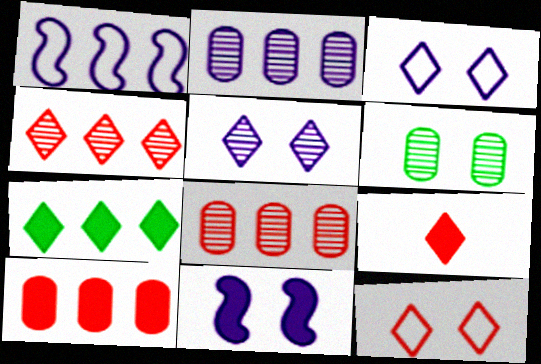[[1, 6, 9], 
[1, 7, 8], 
[4, 9, 12], 
[6, 11, 12]]